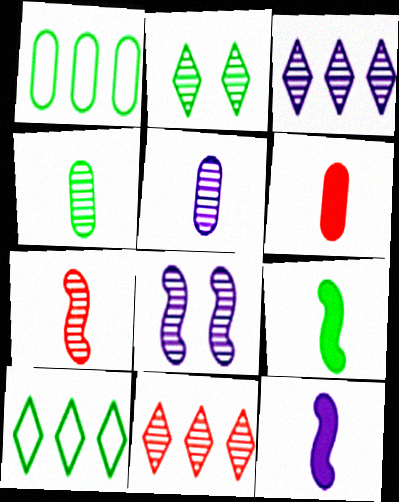[[1, 2, 9], 
[3, 5, 8], 
[4, 8, 11], 
[6, 8, 10]]